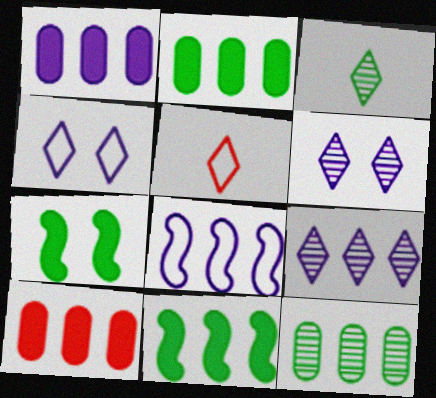[[1, 2, 10], 
[1, 8, 9]]